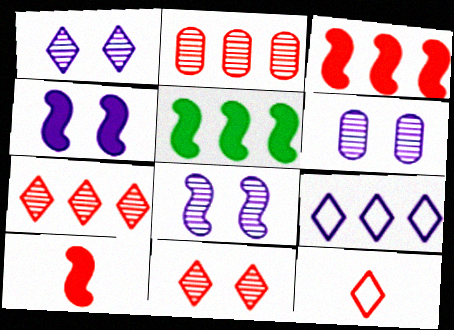[[1, 6, 8], 
[2, 5, 9], 
[4, 5, 10], 
[5, 6, 12]]